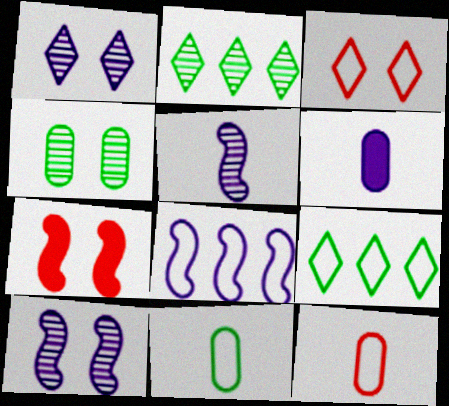[[1, 6, 8], 
[3, 8, 11]]